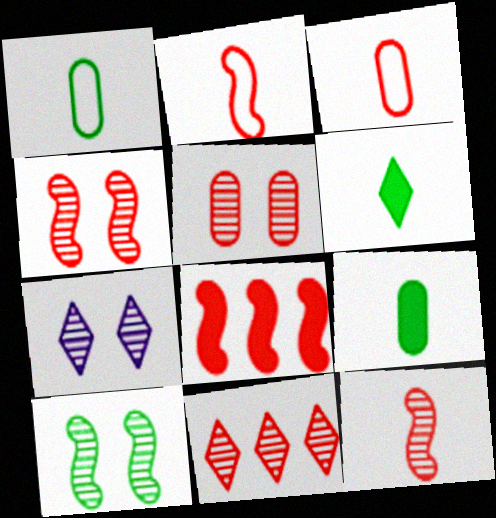[[1, 7, 8], 
[2, 4, 8], 
[5, 7, 10], 
[5, 11, 12]]